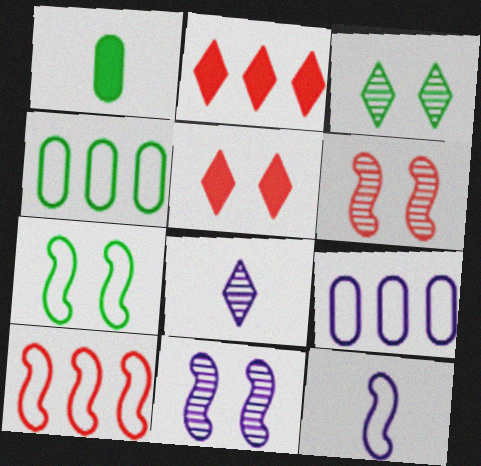[[7, 10, 12]]